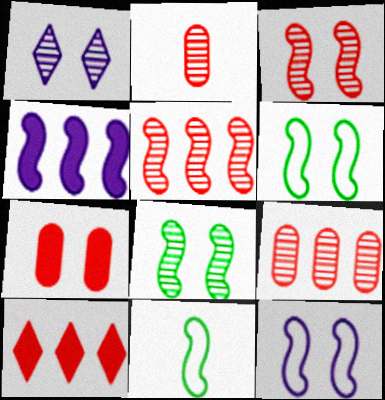[[1, 6, 7], 
[3, 4, 11]]